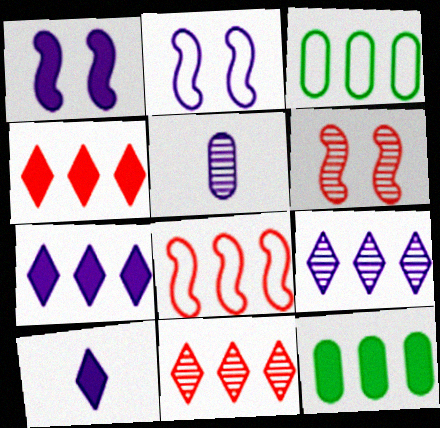[[2, 5, 7], 
[3, 6, 10], 
[8, 9, 12]]